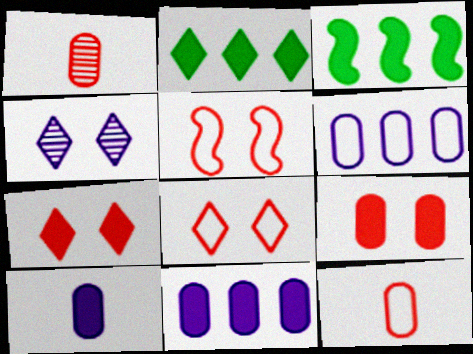[[3, 4, 12], 
[3, 7, 10]]